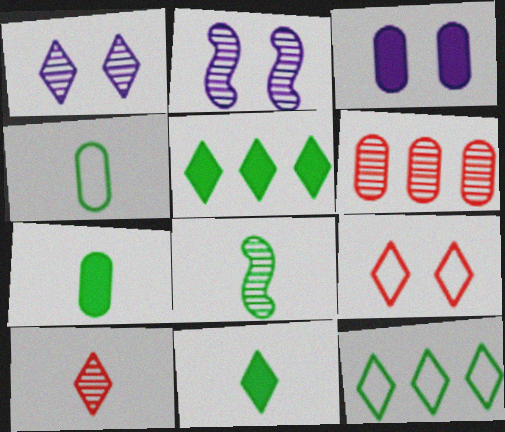[[1, 6, 8], 
[3, 4, 6], 
[4, 8, 11]]